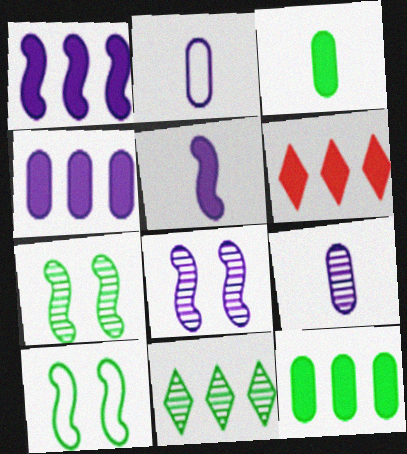[[1, 6, 12], 
[2, 6, 7], 
[3, 10, 11], 
[6, 9, 10]]